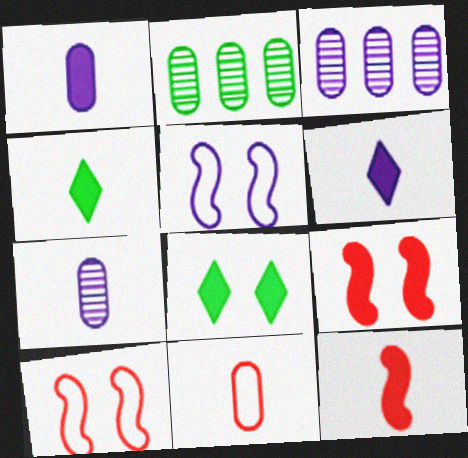[[1, 4, 12], 
[2, 6, 10], 
[3, 4, 10], 
[3, 5, 6]]